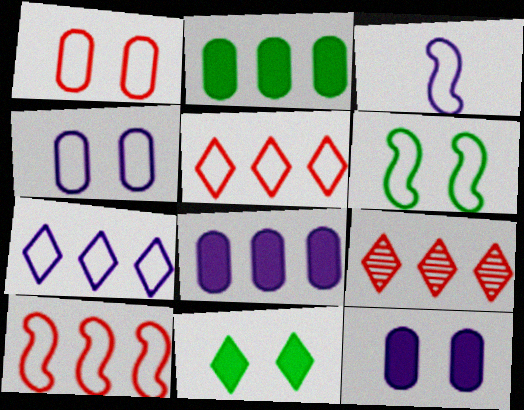[[3, 4, 7], 
[3, 6, 10]]